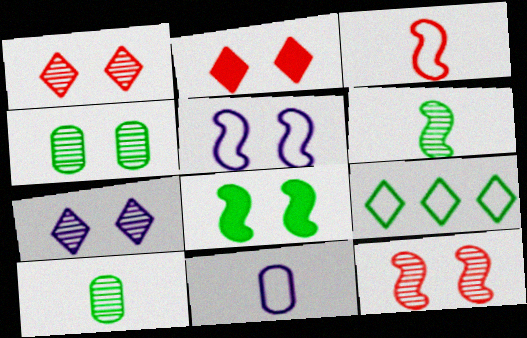[[2, 4, 5], 
[4, 7, 12], 
[5, 8, 12], 
[8, 9, 10]]